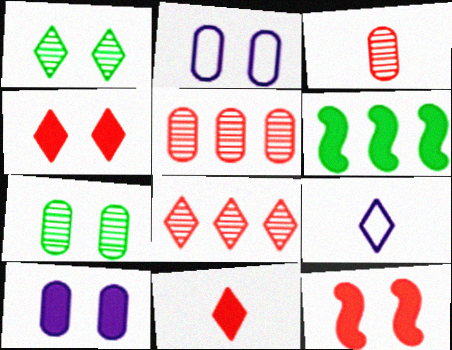[[1, 2, 12], 
[6, 10, 11]]